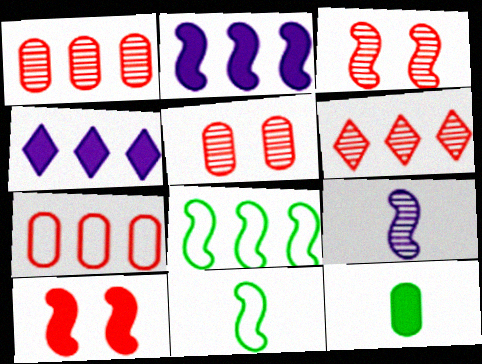[[1, 4, 8], 
[2, 3, 11], 
[4, 5, 11], 
[4, 10, 12], 
[8, 9, 10]]